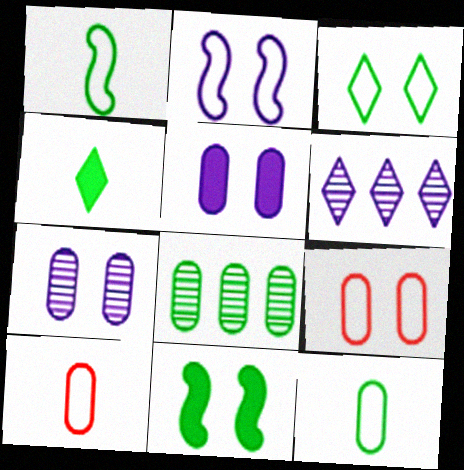[[2, 3, 9], 
[5, 8, 10], 
[6, 10, 11]]